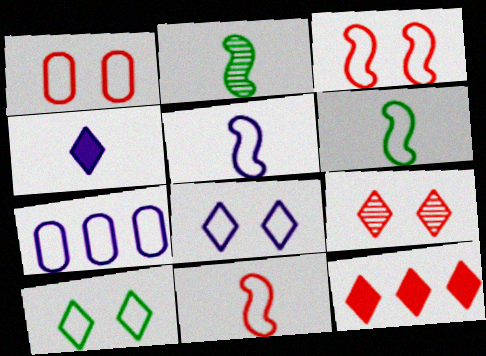[[5, 6, 11], 
[5, 7, 8], 
[7, 10, 11]]